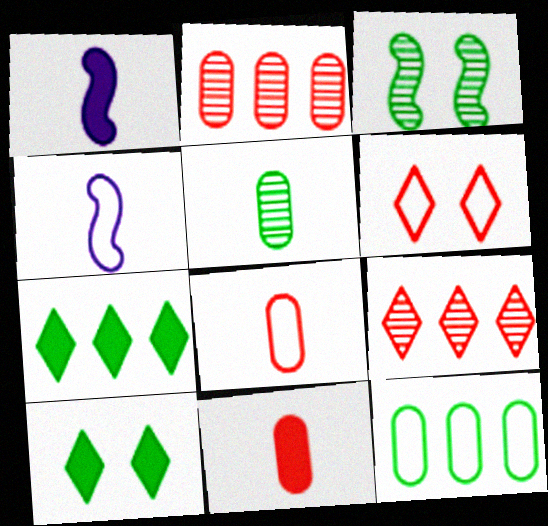[[2, 4, 10], 
[4, 6, 12]]